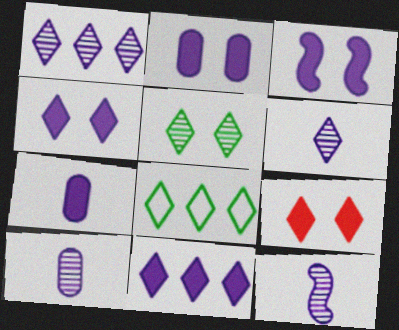[[2, 3, 4], 
[3, 7, 11], 
[6, 8, 9], 
[6, 10, 12]]